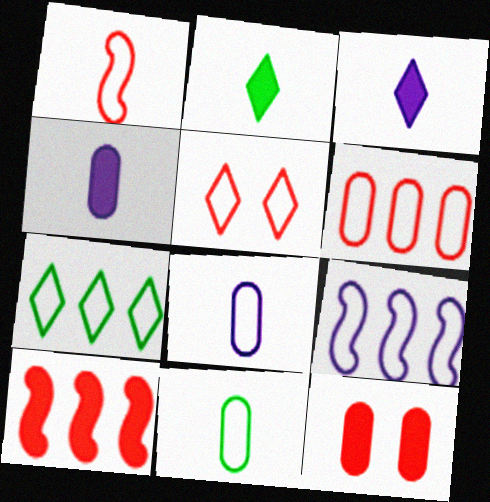[[1, 5, 6], 
[5, 9, 11], 
[6, 7, 9]]